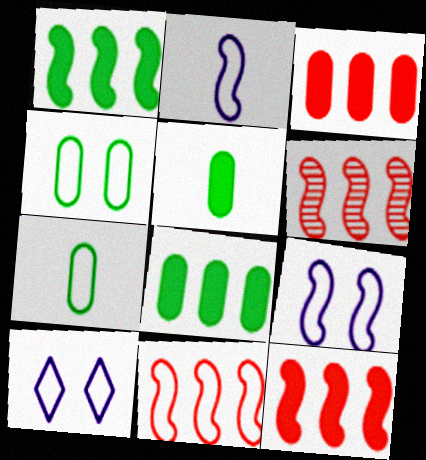[[5, 6, 10], 
[6, 11, 12], 
[7, 10, 11]]